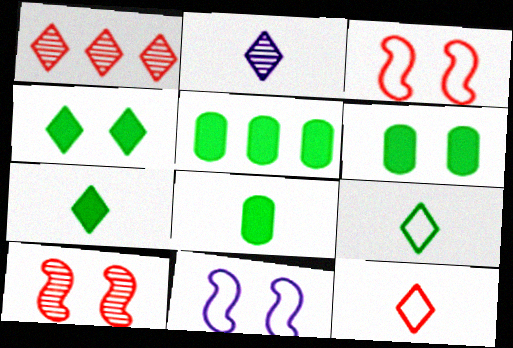[[1, 8, 11], 
[2, 3, 5], 
[2, 7, 12], 
[5, 6, 8]]